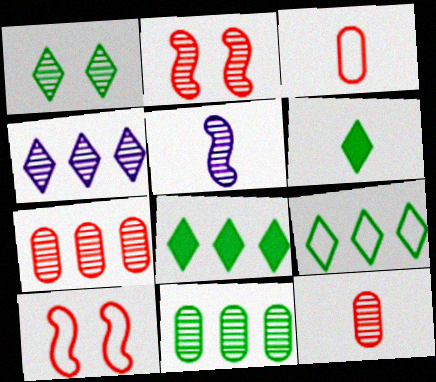[[1, 5, 7], 
[1, 6, 9], 
[3, 5, 6]]